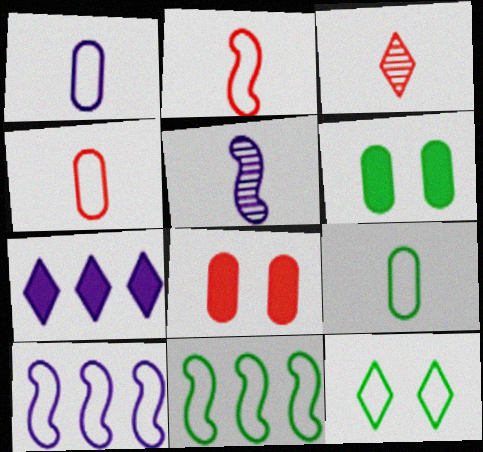[[1, 4, 9], 
[3, 6, 10], 
[3, 7, 12], 
[4, 10, 12], 
[9, 11, 12]]